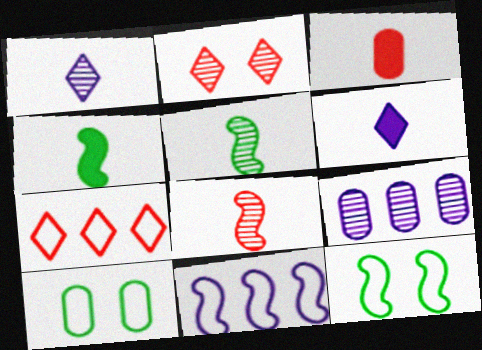[[2, 5, 9], 
[3, 4, 6], 
[3, 9, 10]]